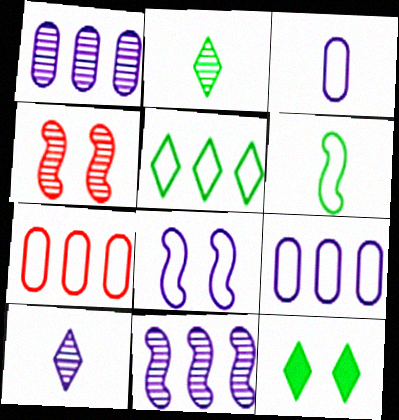[[1, 2, 4], 
[2, 5, 12]]